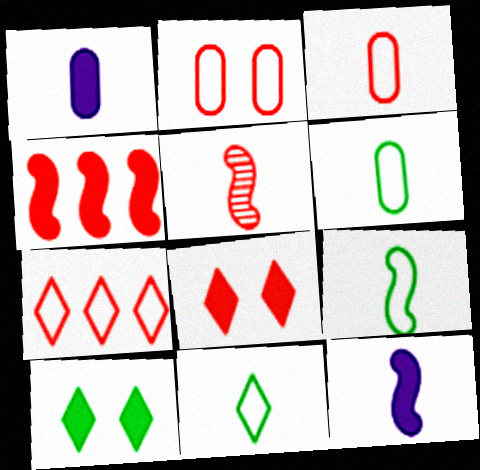[[1, 4, 10], 
[1, 5, 11], 
[5, 9, 12], 
[6, 9, 11]]